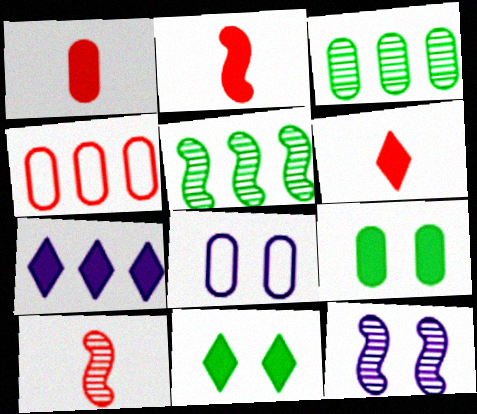[[1, 2, 6], 
[1, 3, 8], 
[2, 7, 9], 
[4, 5, 7], 
[5, 6, 8], 
[5, 10, 12], 
[6, 7, 11]]